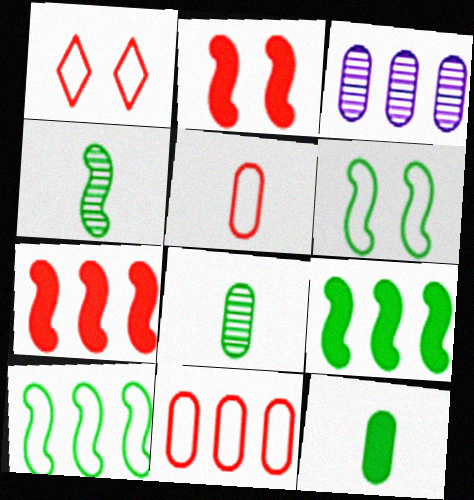[[4, 6, 9]]